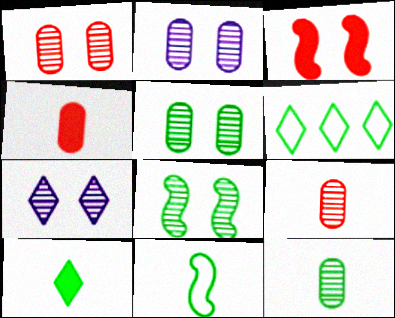[[1, 2, 5], 
[1, 7, 8], 
[10, 11, 12]]